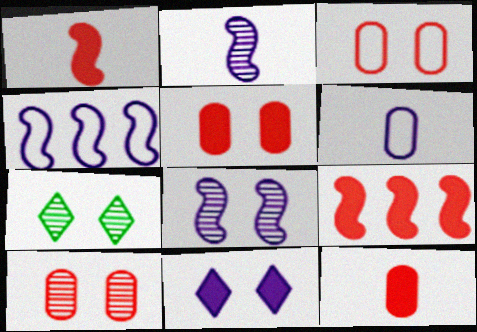[[3, 5, 10], 
[4, 7, 12], 
[6, 7, 9], 
[7, 8, 10]]